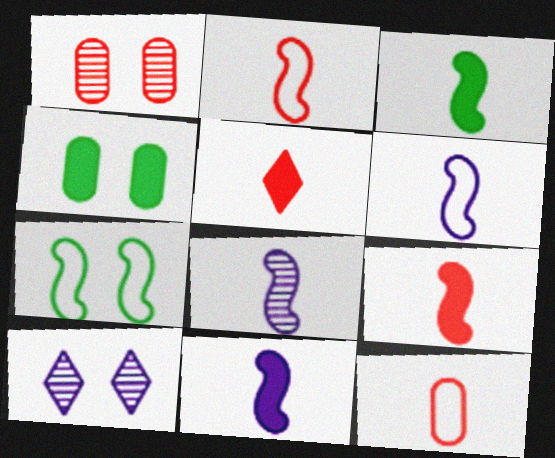[[2, 3, 8], 
[3, 9, 11], 
[6, 8, 11]]